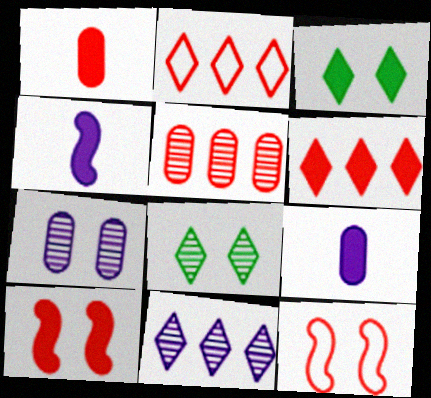[[1, 6, 10], 
[3, 7, 12]]